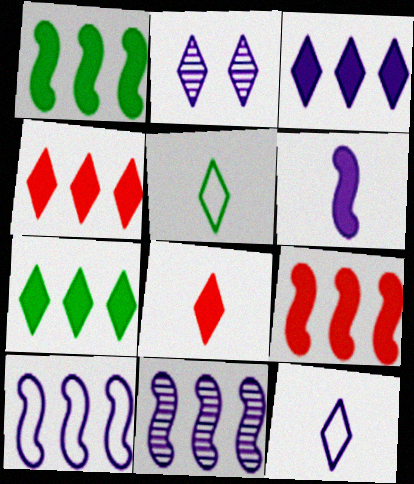[[2, 3, 12], 
[2, 4, 5], 
[3, 4, 7]]